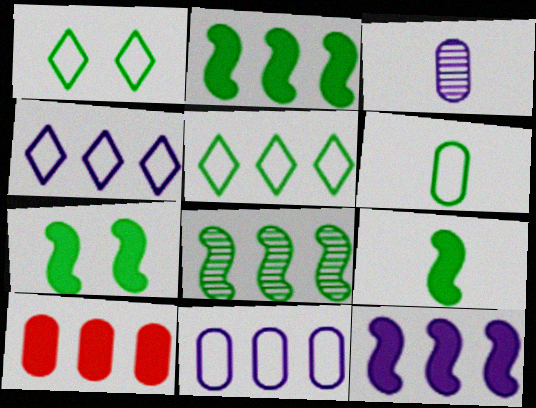[[2, 7, 9], 
[4, 8, 10]]